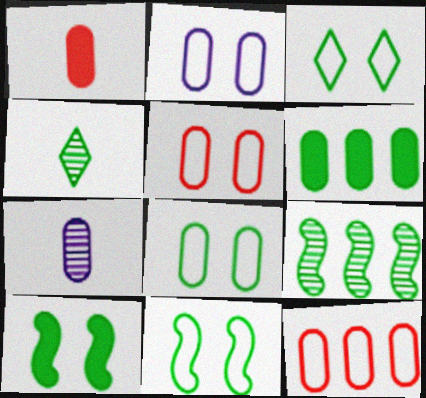[[2, 5, 8], 
[3, 8, 11], 
[4, 6, 11], 
[5, 6, 7]]